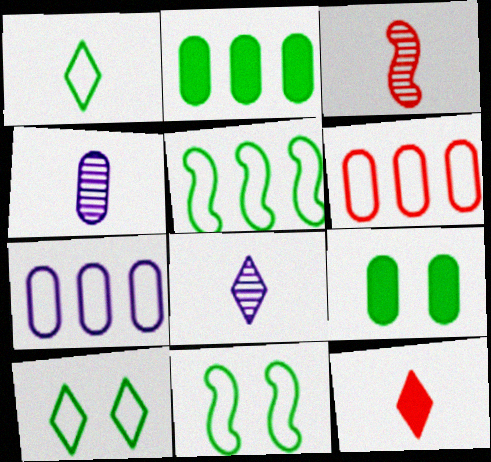[[1, 8, 12], 
[4, 6, 9]]